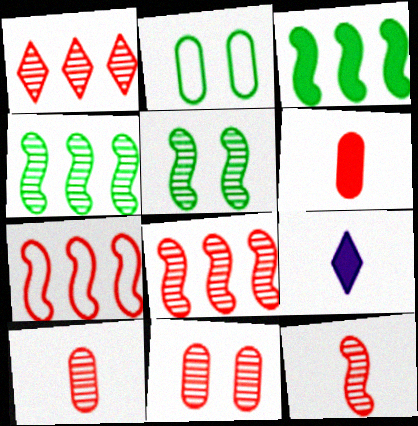[[1, 11, 12], 
[2, 8, 9]]